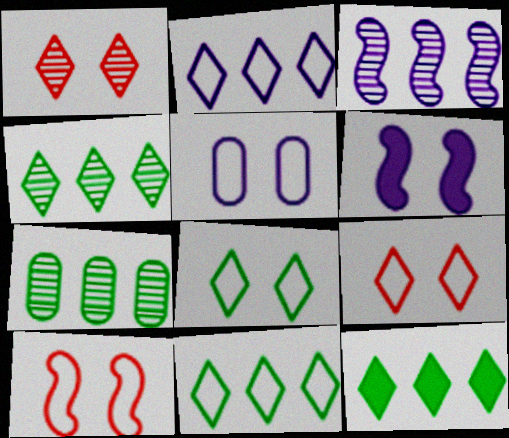[[4, 11, 12], 
[5, 8, 10]]